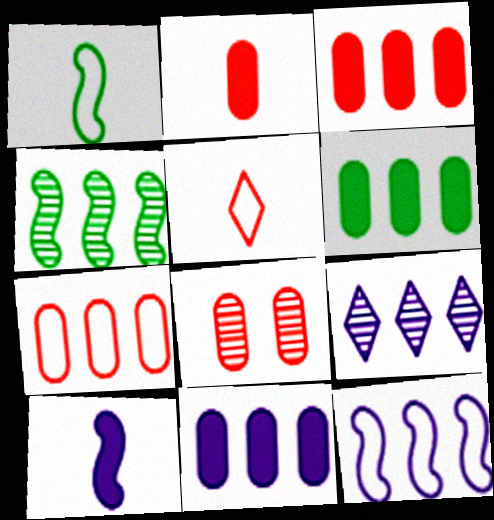[[2, 7, 8], 
[3, 6, 11], 
[9, 11, 12]]